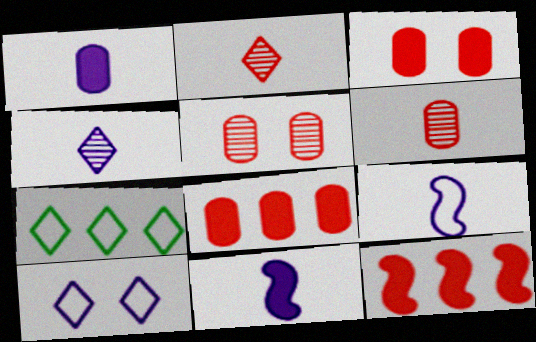[[1, 4, 9], 
[5, 7, 11]]